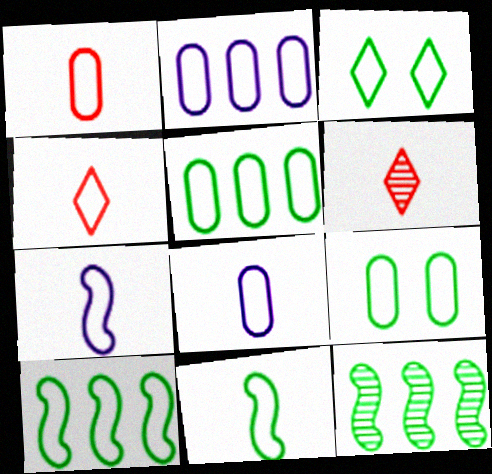[[1, 2, 9], 
[3, 5, 11], 
[4, 8, 11]]